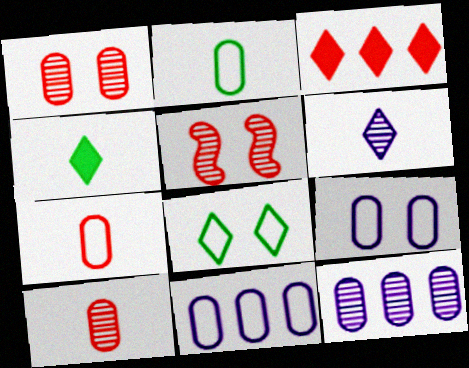[[3, 5, 7], 
[3, 6, 8], 
[4, 5, 11]]